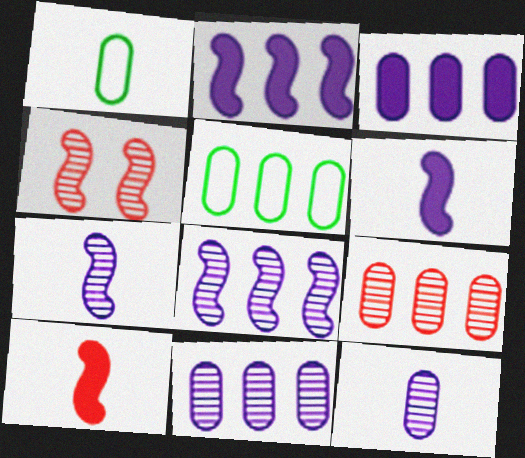[[3, 5, 9]]